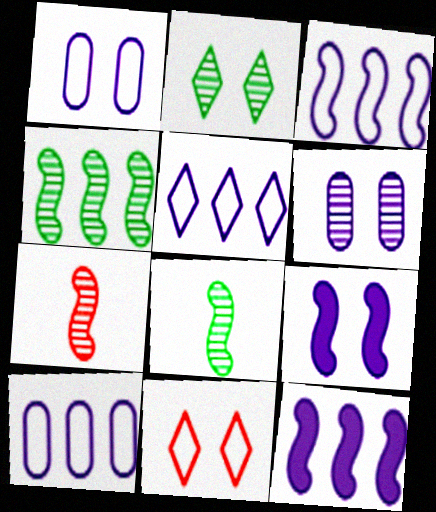[[3, 5, 10]]